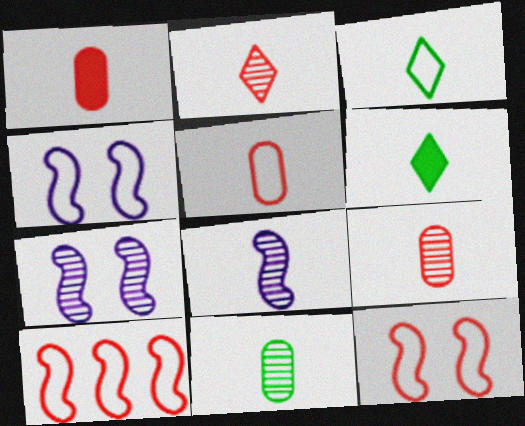[[1, 3, 8], 
[1, 5, 9], 
[2, 8, 11], 
[5, 6, 8]]